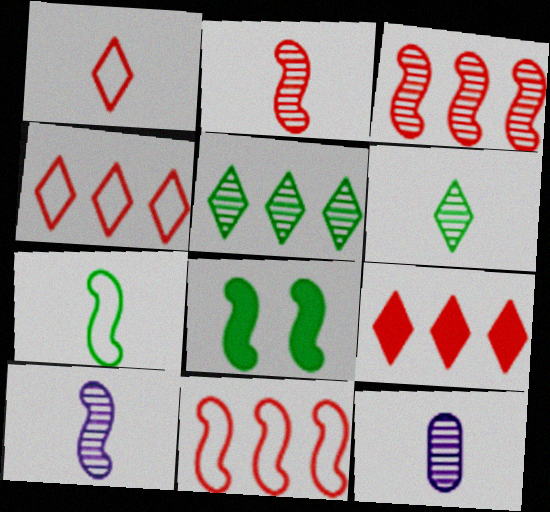[[2, 6, 12], 
[4, 8, 12], 
[8, 10, 11]]